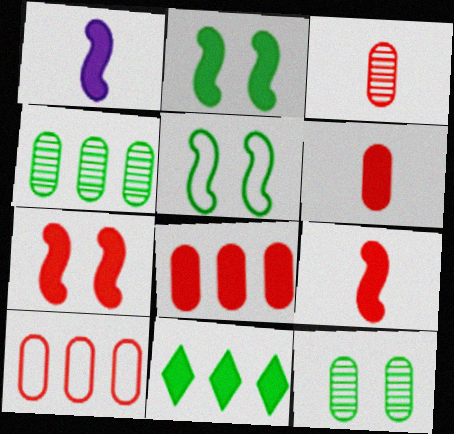[]